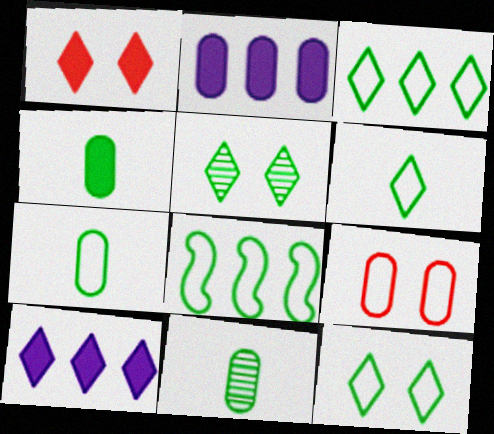[[2, 9, 11], 
[3, 6, 12], 
[4, 5, 8], 
[4, 7, 11], 
[7, 8, 12]]